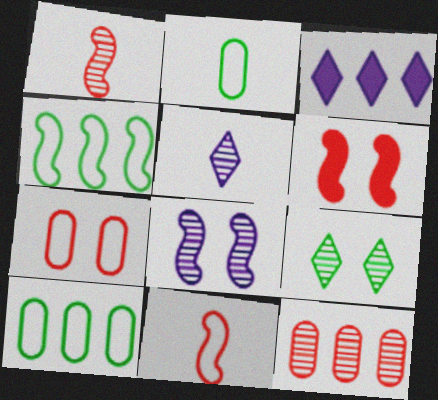[[3, 4, 12], 
[5, 6, 10]]